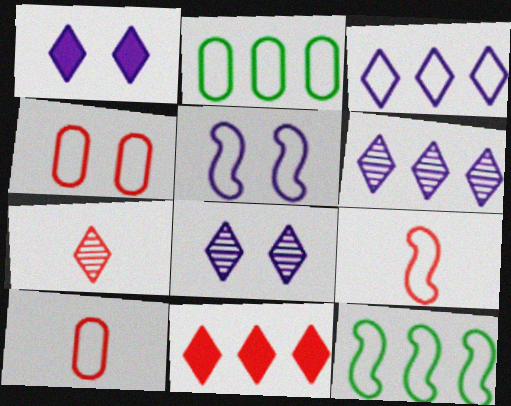[[5, 9, 12]]